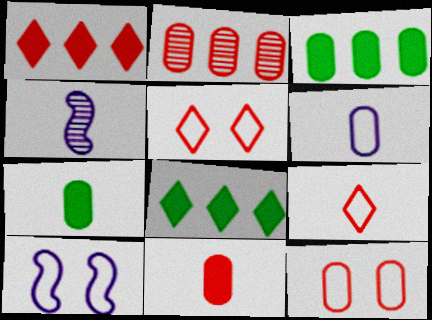[[2, 11, 12], 
[3, 4, 5], 
[4, 7, 9], 
[4, 8, 12]]